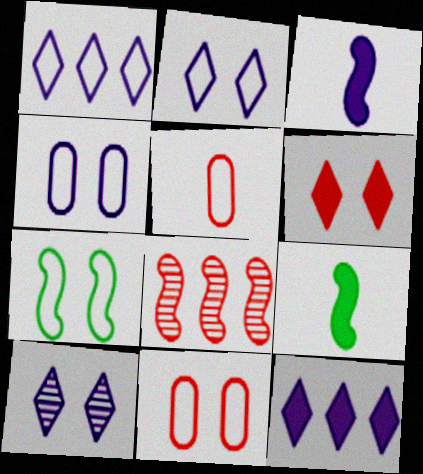[[1, 5, 7], 
[2, 7, 11], 
[3, 7, 8], 
[5, 6, 8]]